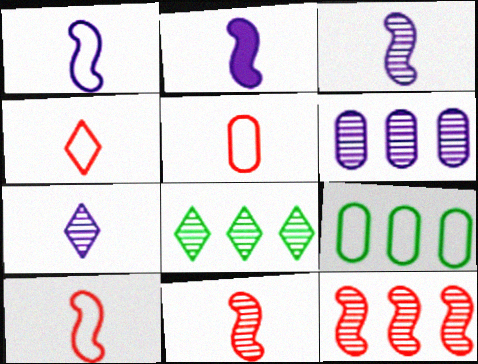[[1, 2, 3], 
[4, 5, 10], 
[6, 8, 12]]